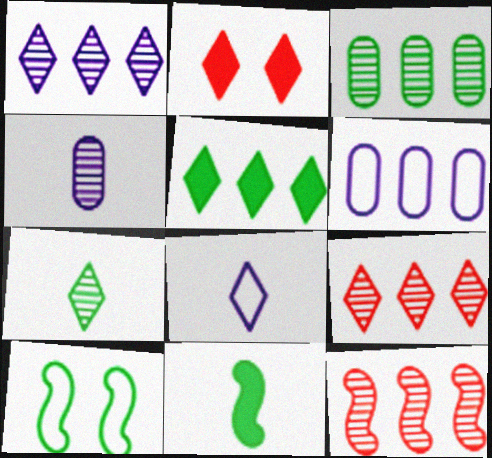[[1, 3, 12], 
[5, 6, 12]]